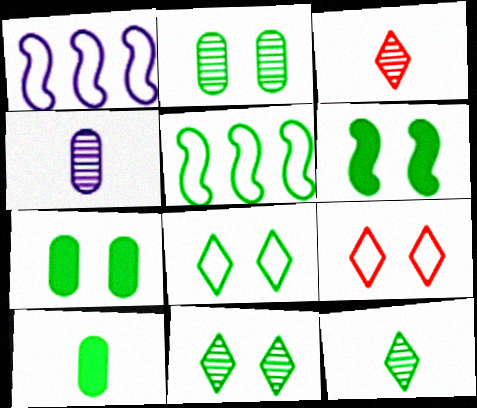[[1, 3, 7], 
[2, 6, 8], 
[5, 7, 12], 
[5, 10, 11]]